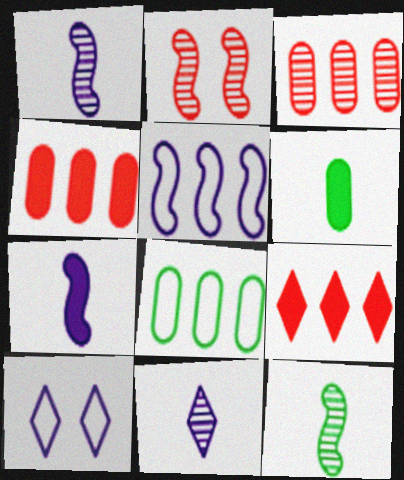[[4, 10, 12]]